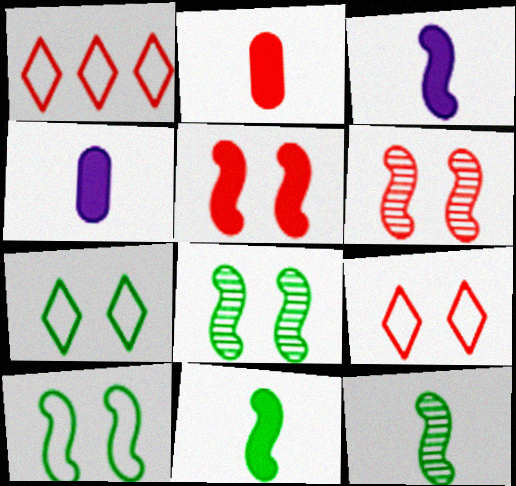[[1, 2, 6], 
[1, 4, 8]]